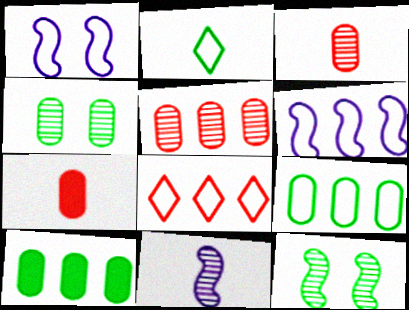[[2, 7, 11], 
[2, 10, 12], 
[6, 8, 9]]